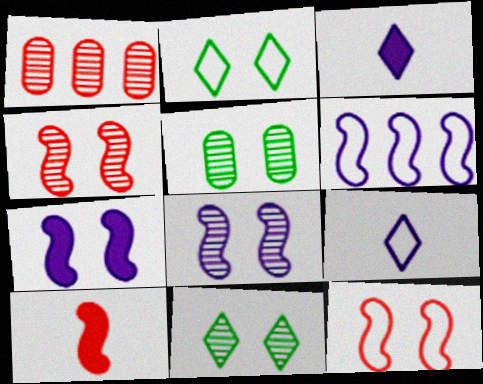[]